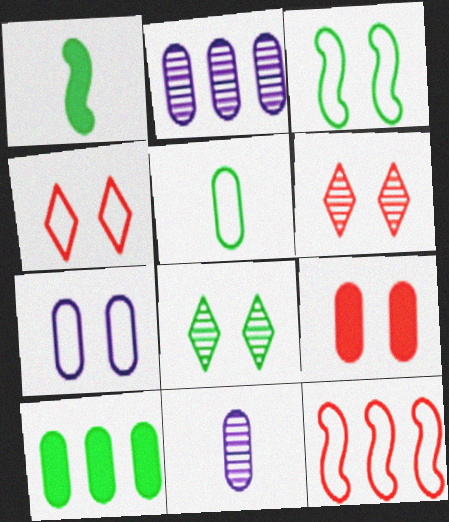[[1, 2, 4], 
[2, 5, 9], 
[3, 4, 7]]